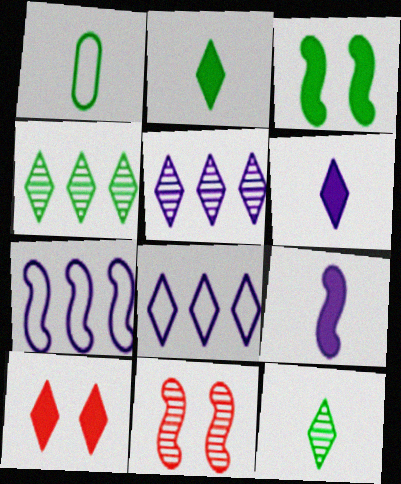[[1, 3, 4], 
[8, 10, 12]]